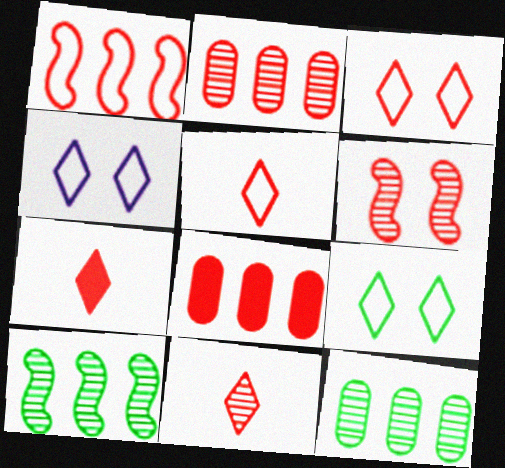[[2, 6, 11], 
[3, 4, 9], 
[5, 6, 8], 
[5, 7, 11]]